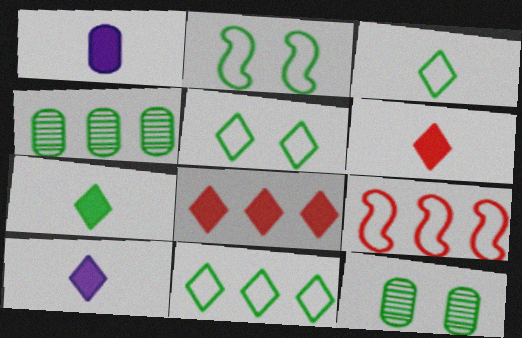[[2, 4, 7], 
[3, 5, 11], 
[6, 7, 10], 
[9, 10, 12]]